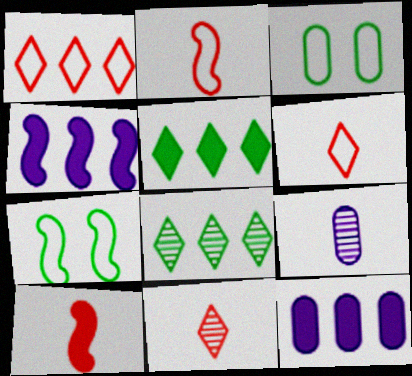[[3, 4, 11], 
[7, 11, 12]]